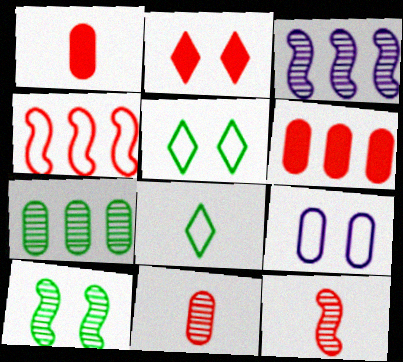[[1, 3, 5], 
[1, 7, 9], 
[2, 4, 11], 
[2, 9, 10], 
[3, 10, 12], 
[4, 8, 9]]